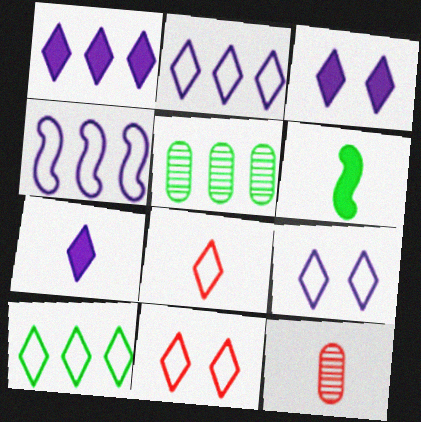[[1, 3, 7], 
[8, 9, 10]]